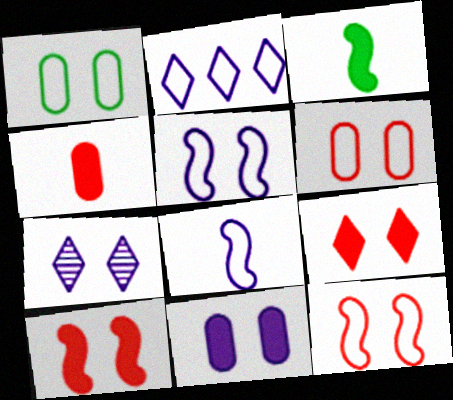[[1, 7, 10], 
[5, 7, 11]]